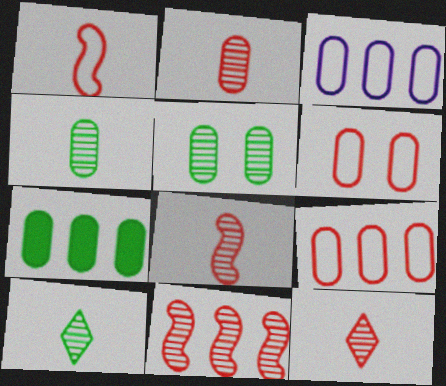[[2, 8, 12]]